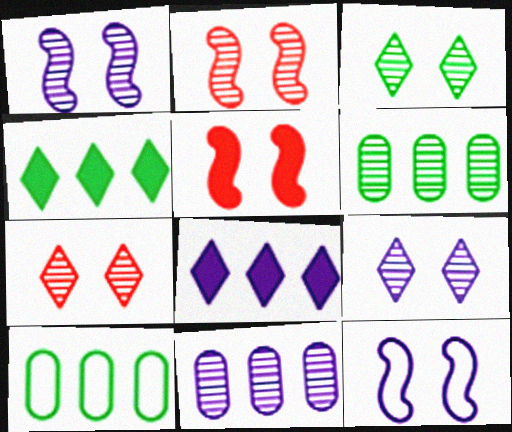[[3, 7, 9]]